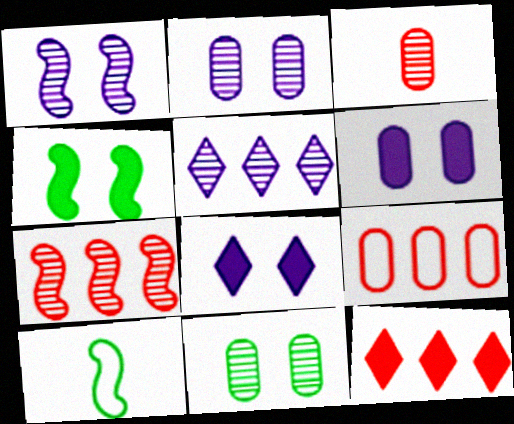[[2, 10, 12], 
[7, 9, 12]]